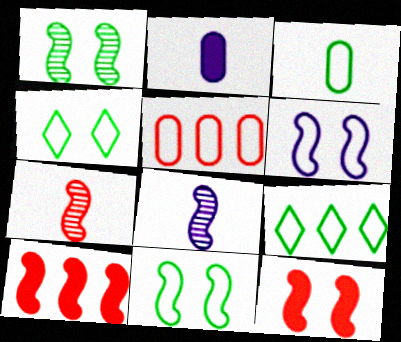[[1, 6, 12], 
[3, 9, 11], 
[8, 10, 11]]